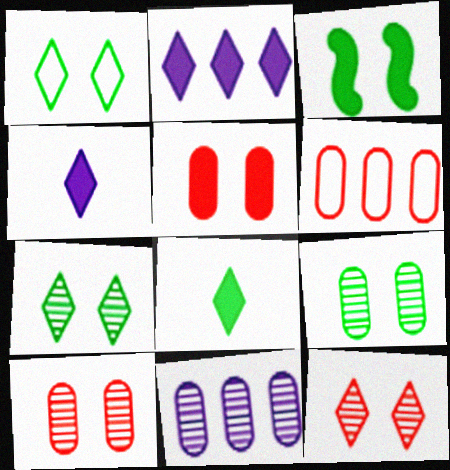[[1, 3, 9]]